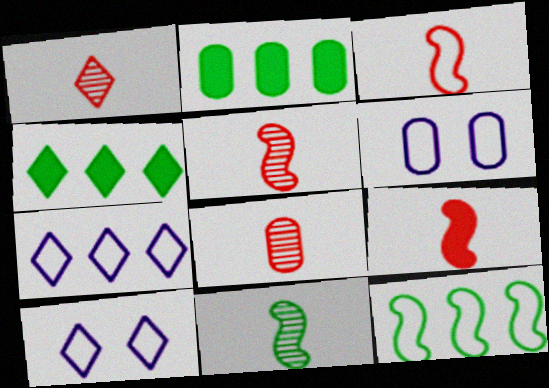[[1, 4, 10], 
[1, 5, 8], 
[2, 5, 10], 
[2, 6, 8], 
[3, 5, 9], 
[4, 5, 6]]